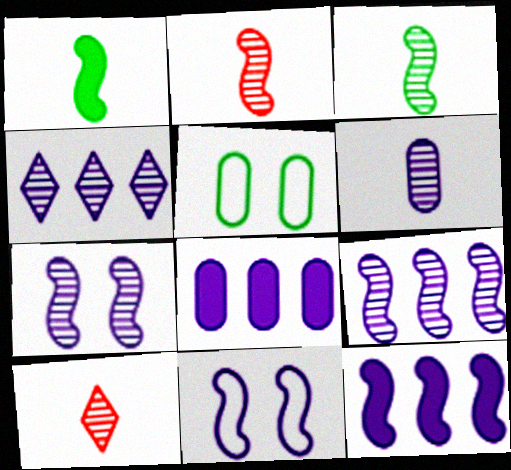[[3, 6, 10], 
[4, 6, 7], 
[5, 10, 12]]